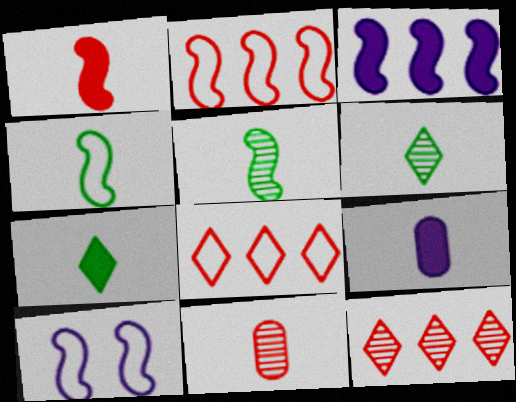[[1, 7, 9], 
[2, 4, 10]]